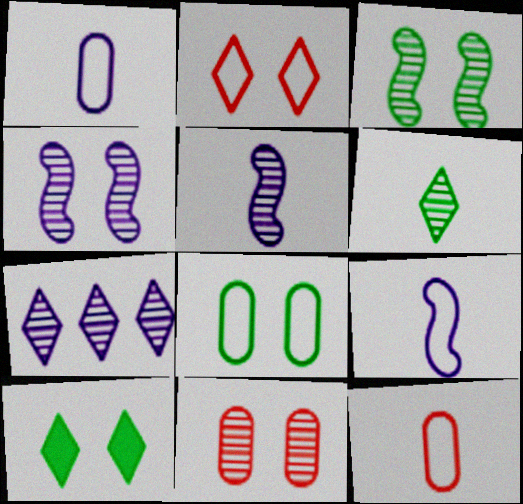[[3, 8, 10]]